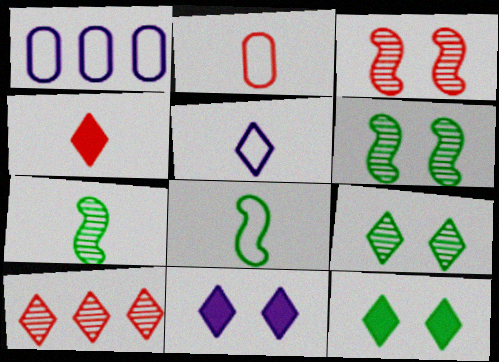[[1, 4, 6], 
[2, 5, 8], 
[5, 10, 12]]